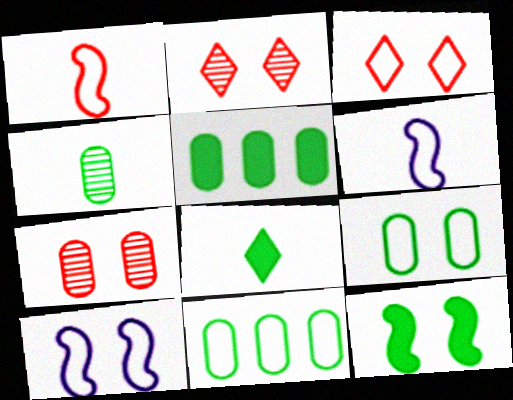[[2, 5, 6], 
[3, 6, 11], 
[3, 9, 10], 
[4, 5, 9], 
[5, 8, 12]]